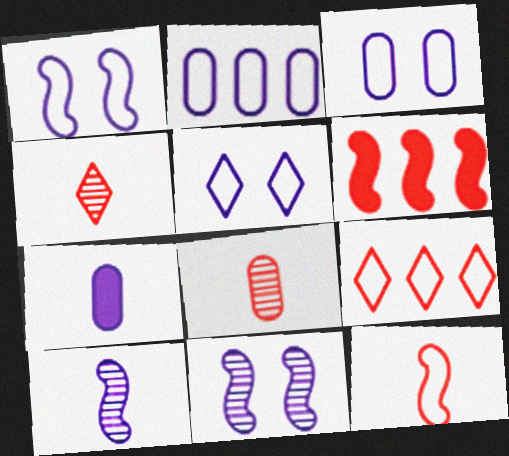[[1, 3, 5]]